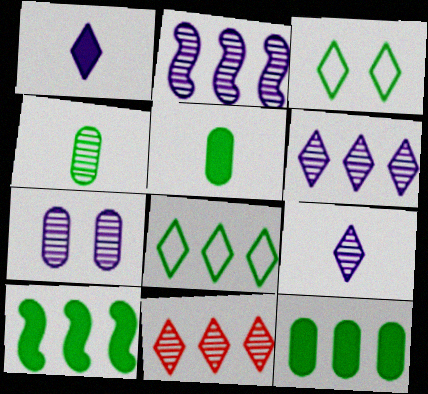[[1, 3, 11], 
[2, 7, 9], 
[3, 4, 10]]